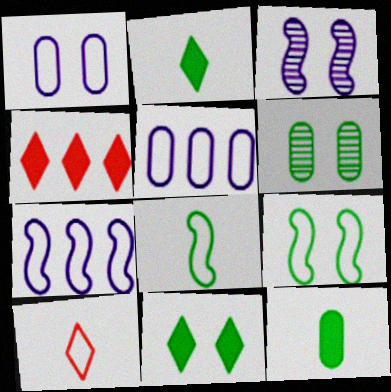[[5, 9, 10], 
[6, 9, 11]]